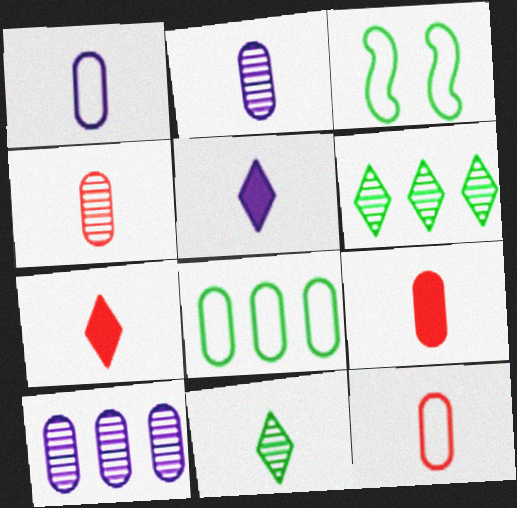[[3, 7, 10], 
[4, 9, 12]]